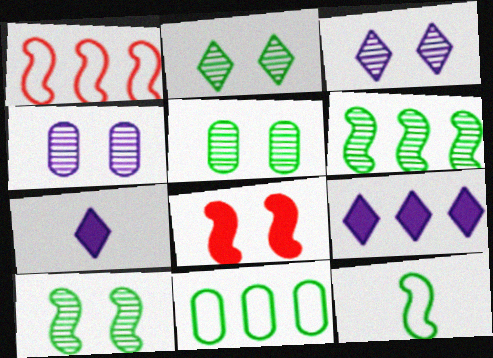[[1, 5, 7], 
[2, 5, 10]]